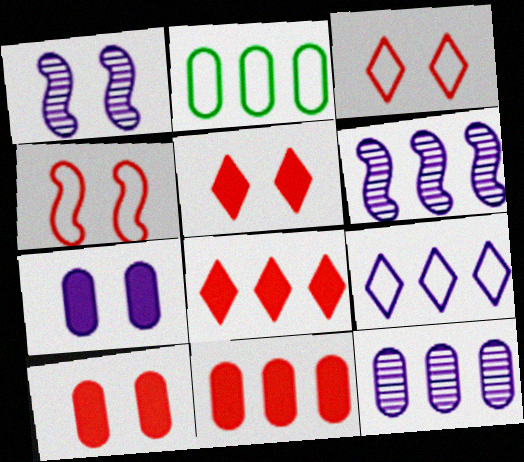[[2, 6, 8], 
[2, 11, 12]]